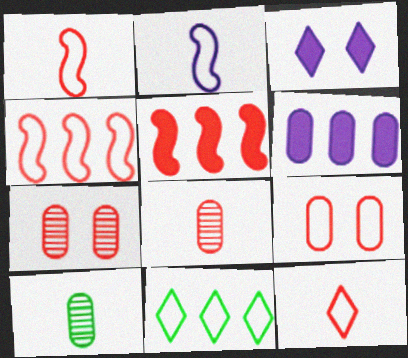[[2, 9, 11], 
[3, 4, 10], 
[4, 9, 12], 
[5, 7, 12], 
[6, 9, 10]]